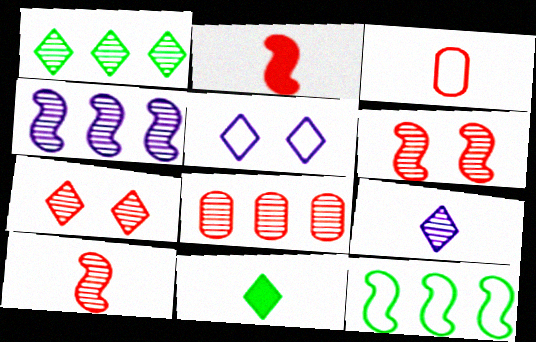[[1, 4, 8], 
[1, 7, 9], 
[3, 5, 12], 
[7, 8, 10]]